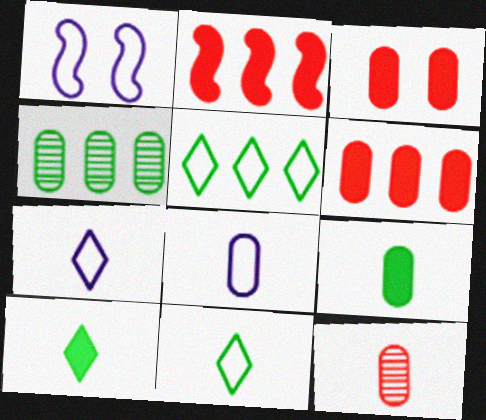[[3, 4, 8], 
[8, 9, 12]]